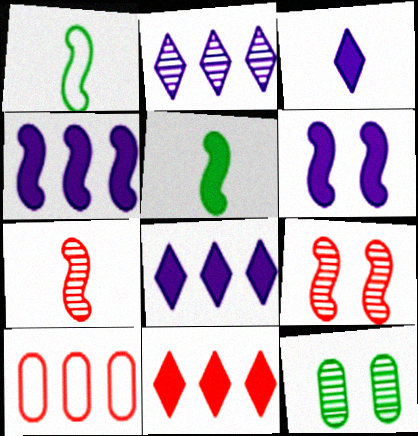[[1, 4, 9], 
[2, 7, 12]]